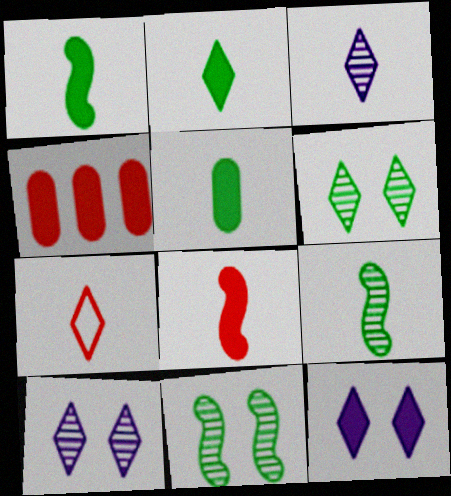[[1, 2, 5], 
[1, 4, 12], 
[2, 3, 7]]